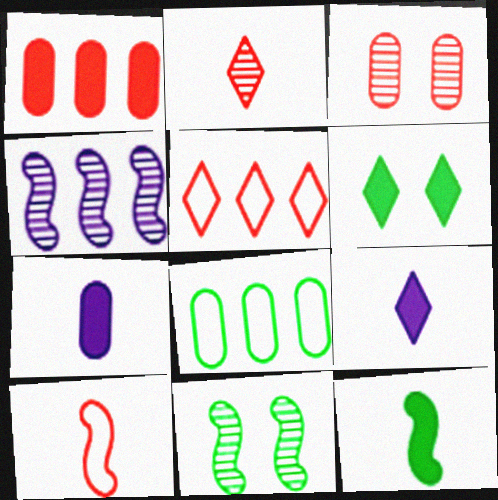[[3, 7, 8], 
[5, 7, 11]]